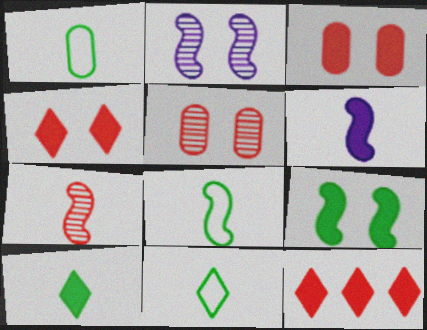[[1, 2, 12], 
[1, 8, 11], 
[6, 7, 8]]